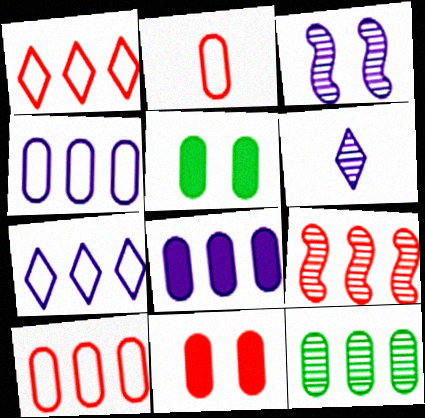[[8, 10, 12]]